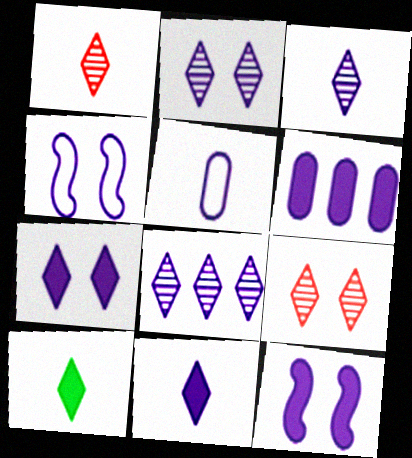[[2, 3, 8], 
[3, 4, 6], 
[5, 8, 12], 
[6, 11, 12]]